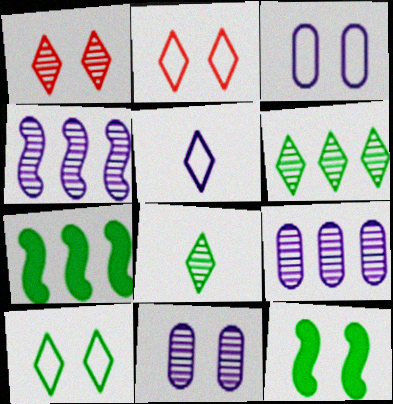[[1, 3, 12], 
[2, 11, 12]]